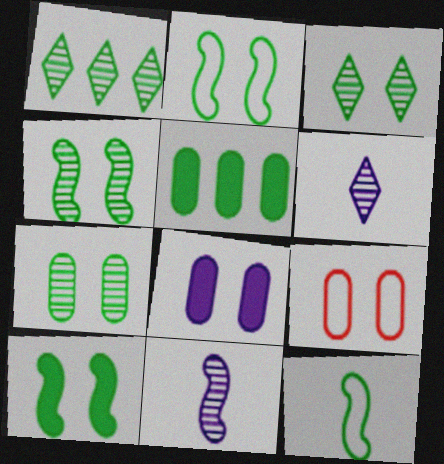[[2, 4, 10], 
[3, 4, 7], 
[3, 5, 12], 
[7, 8, 9]]